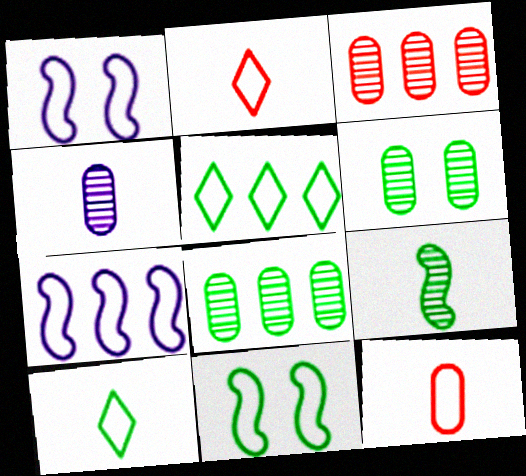[[1, 5, 12], 
[3, 4, 6]]